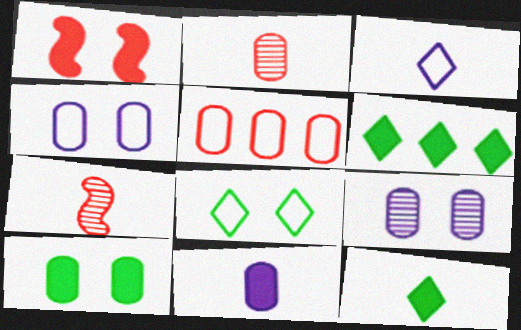[[1, 6, 11], 
[1, 8, 9], 
[4, 6, 7]]